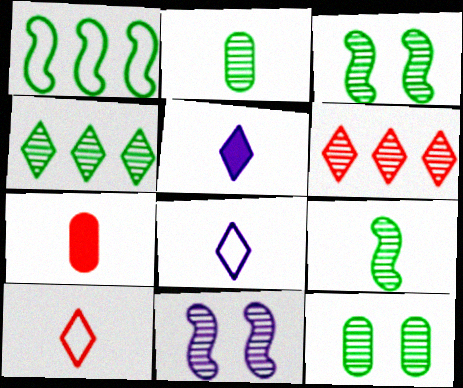[[2, 3, 4], 
[2, 6, 11], 
[4, 9, 12], 
[7, 8, 9]]